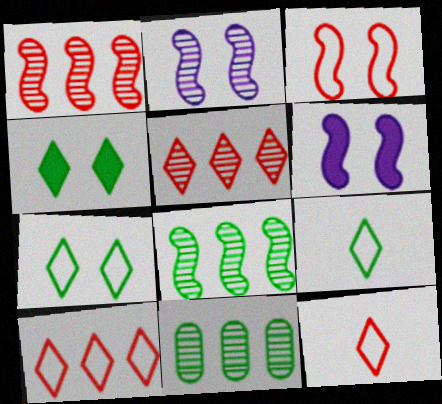[[6, 11, 12]]